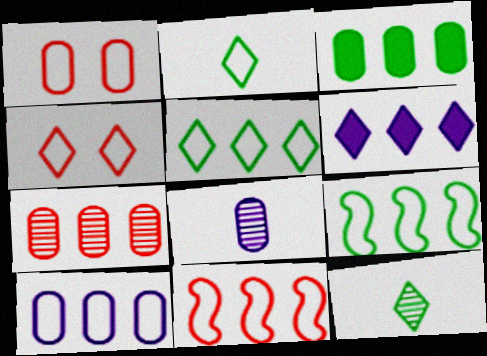[[1, 3, 8], 
[3, 7, 10], 
[4, 6, 12], 
[5, 10, 11], 
[6, 7, 9]]